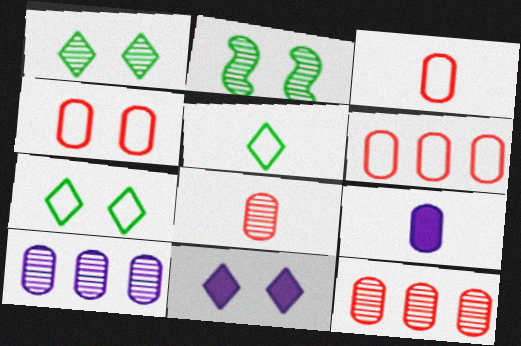[[2, 4, 11], 
[3, 4, 6]]